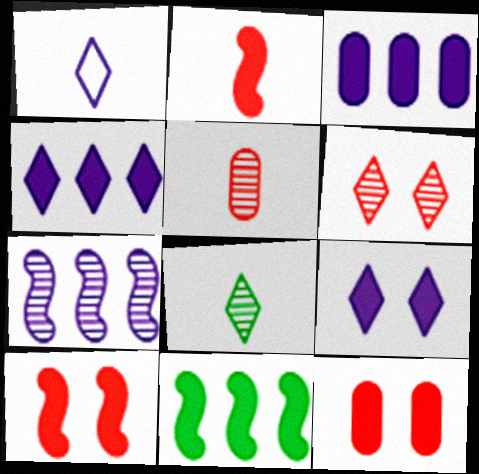[]